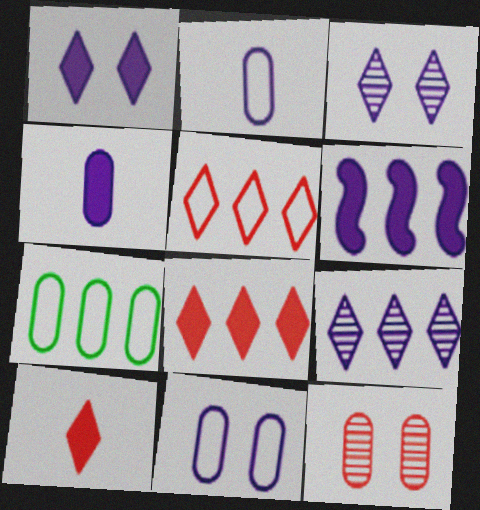[[1, 4, 6], 
[2, 3, 6], 
[4, 7, 12]]